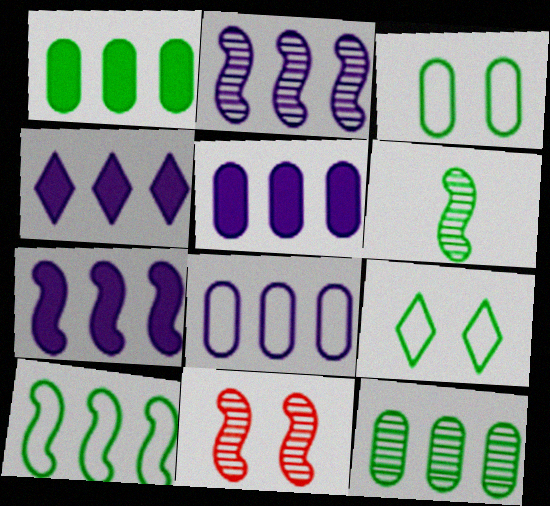[[1, 6, 9], 
[2, 4, 8], 
[2, 6, 11], 
[4, 5, 7]]